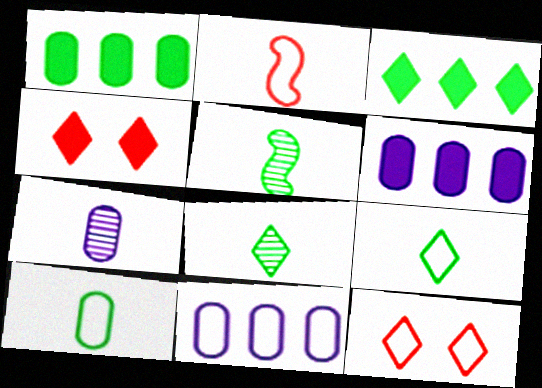[[4, 5, 11], 
[5, 6, 12]]